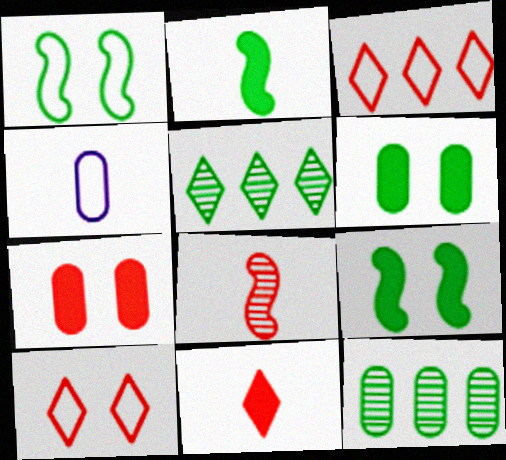[[1, 3, 4], 
[3, 7, 8], 
[4, 7, 12]]